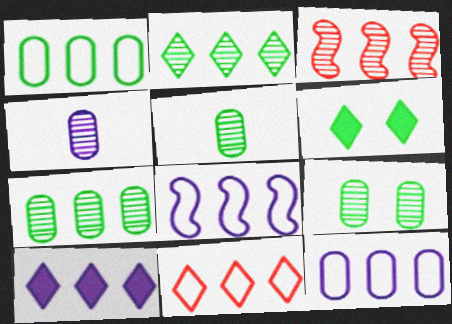[[1, 3, 10], 
[1, 8, 11], 
[2, 10, 11], 
[5, 7, 9]]